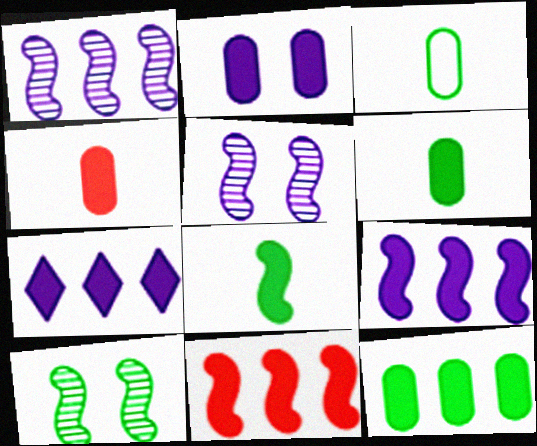[[2, 4, 12], 
[7, 11, 12]]